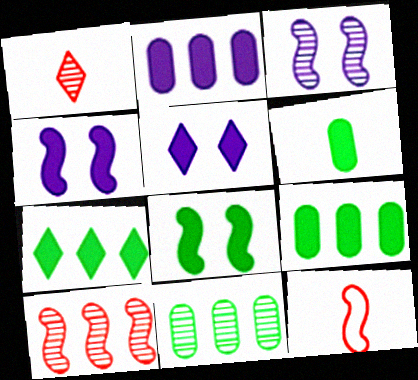[[1, 3, 11], 
[5, 11, 12], 
[6, 7, 8]]